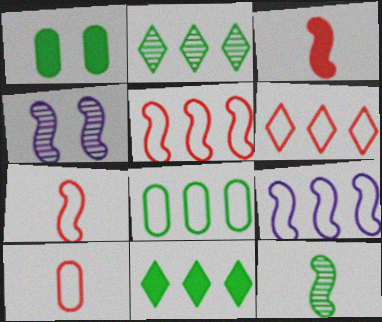[[4, 10, 11], 
[6, 8, 9]]